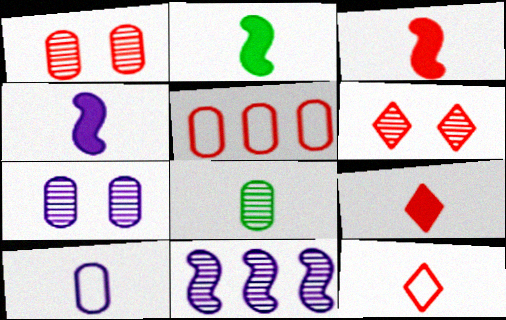[[2, 3, 4], 
[3, 5, 6], 
[4, 8, 12], 
[6, 8, 11]]